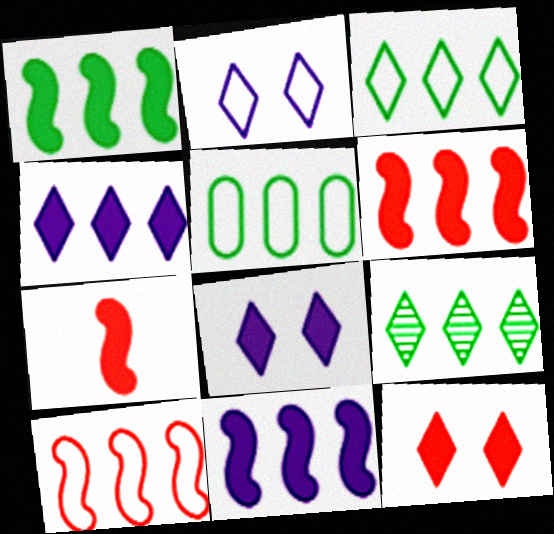[[1, 5, 9], 
[1, 6, 11]]